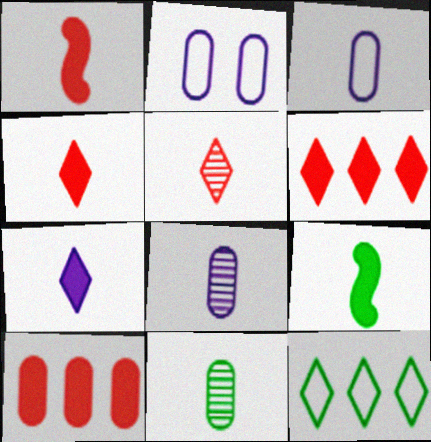[[2, 10, 11], 
[3, 5, 9]]